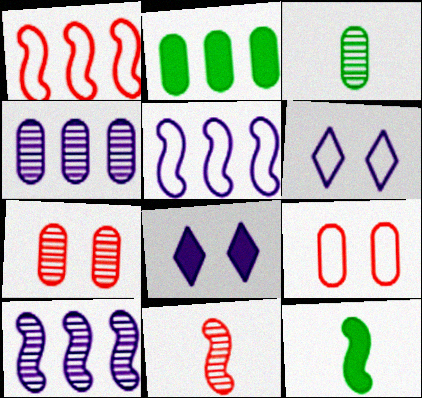[[1, 3, 8], 
[2, 6, 11], 
[3, 4, 7]]